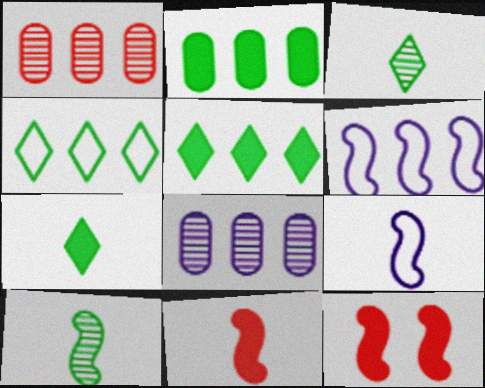[[1, 5, 6], 
[6, 10, 12], 
[9, 10, 11]]